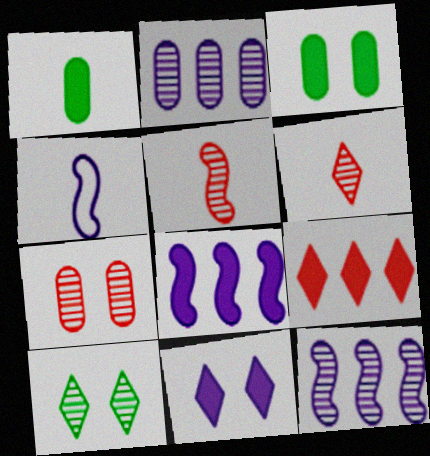[[1, 4, 6], 
[2, 4, 11], 
[2, 5, 10]]